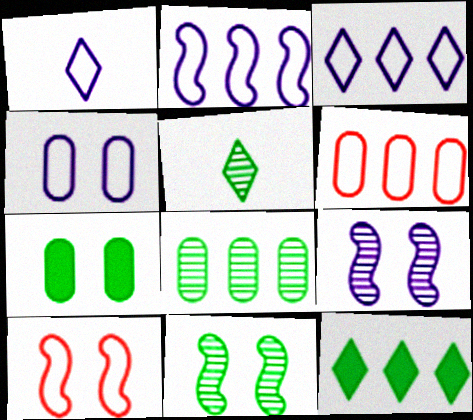[[1, 2, 4], 
[5, 8, 11]]